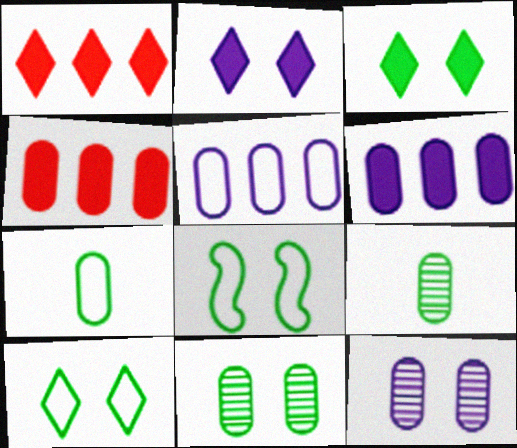[[3, 8, 11], 
[4, 7, 12]]